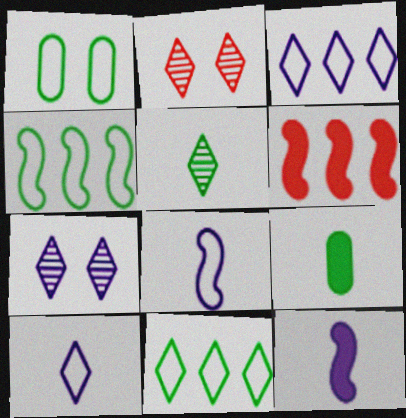[]